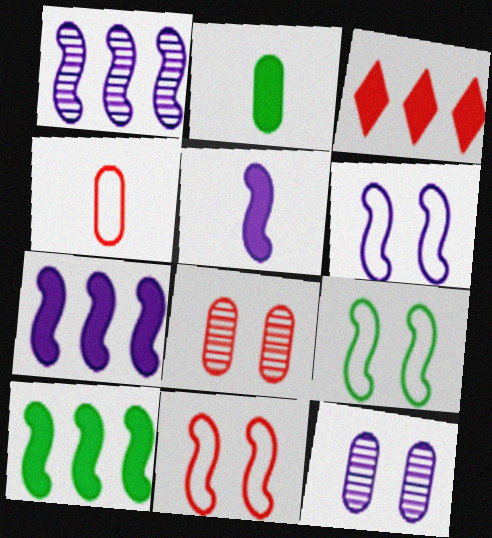[[1, 5, 6], 
[6, 9, 11]]